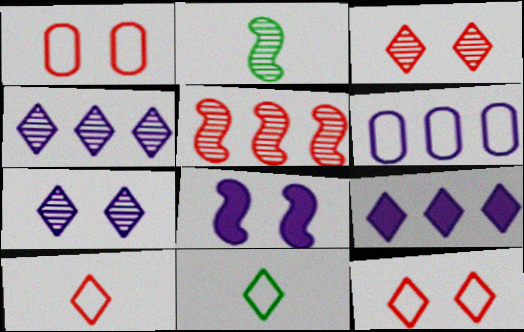[[1, 2, 9], 
[3, 9, 11]]